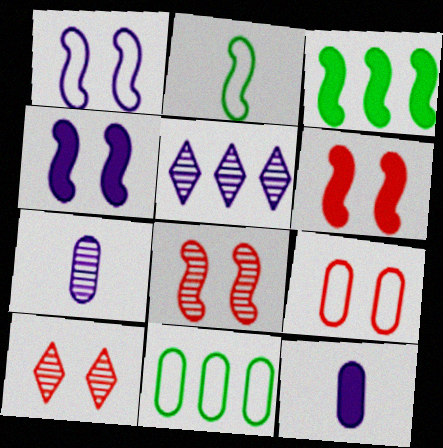[[1, 5, 12], 
[6, 9, 10]]